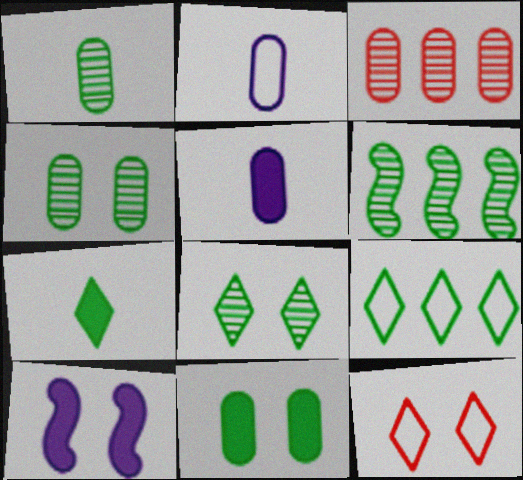[[1, 6, 8], 
[2, 3, 11], 
[4, 10, 12], 
[5, 6, 12], 
[7, 8, 9]]